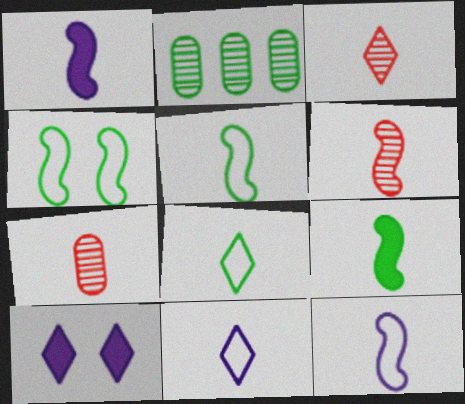[[1, 5, 6], 
[1, 7, 8], 
[3, 6, 7], 
[6, 9, 12], 
[7, 9, 11]]